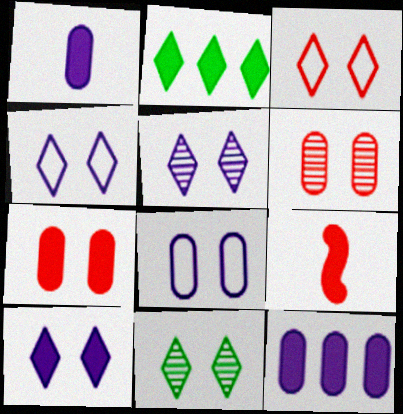[[3, 10, 11], 
[4, 5, 10]]